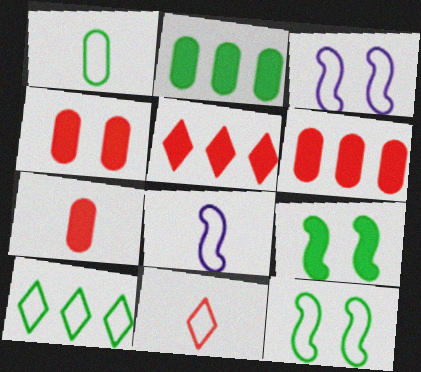[[1, 8, 11], 
[1, 10, 12], 
[4, 6, 7]]